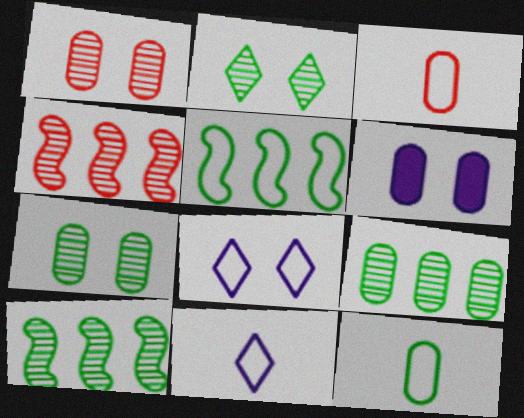[[3, 5, 8], 
[3, 6, 9]]